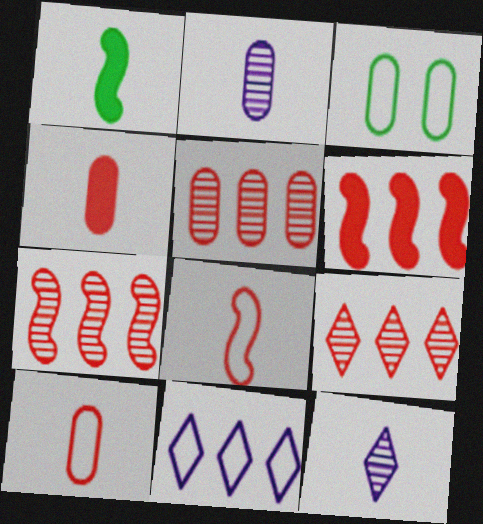[[1, 10, 12], 
[3, 6, 12], 
[3, 8, 11], 
[5, 7, 9]]